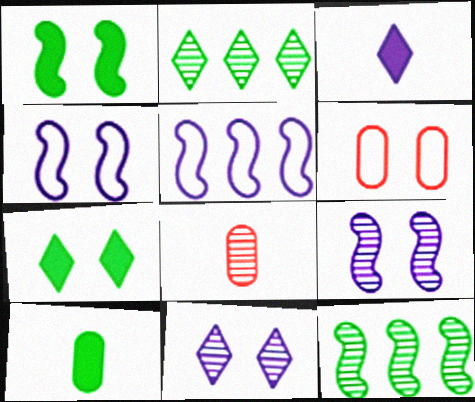[[1, 6, 11], 
[2, 8, 9], 
[3, 6, 12], 
[5, 7, 8], 
[6, 7, 9], 
[8, 11, 12]]